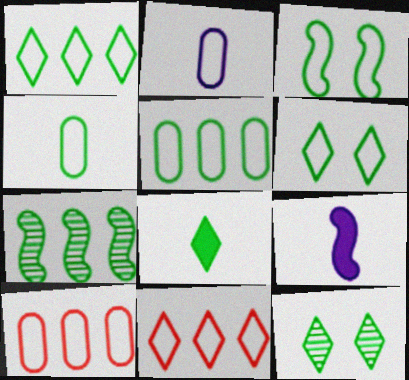[[1, 3, 4], 
[1, 8, 12], 
[2, 3, 11], 
[9, 10, 12]]